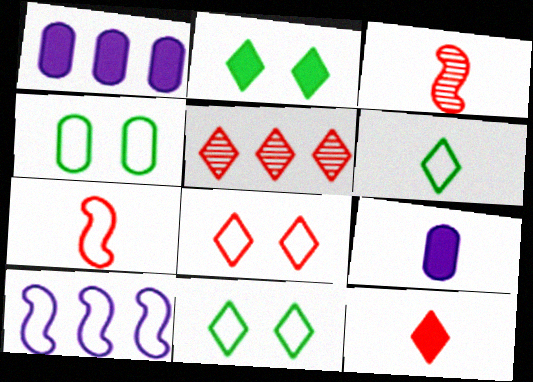[[1, 3, 11], 
[3, 6, 9], 
[5, 8, 12]]